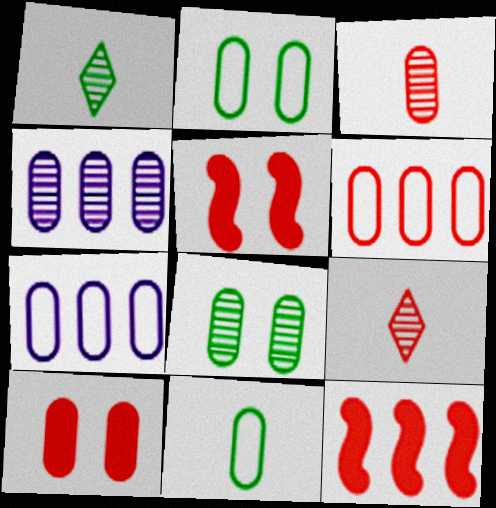[[1, 5, 7], 
[3, 4, 8], 
[3, 6, 10], 
[4, 10, 11], 
[5, 6, 9]]